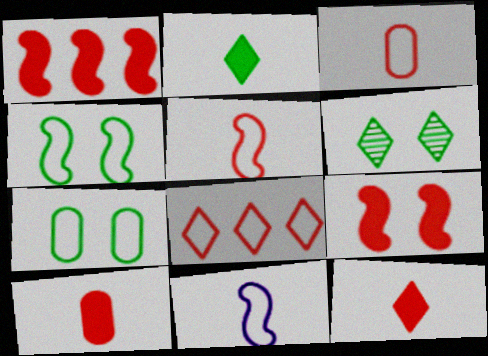[[7, 8, 11]]